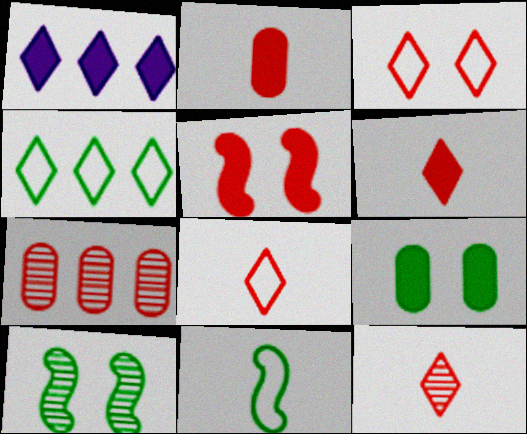[[5, 7, 8], 
[6, 8, 12]]